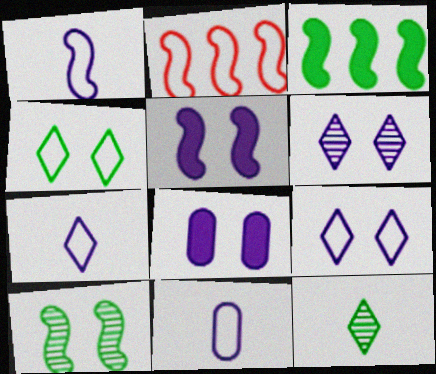[[1, 7, 11], 
[2, 4, 11], 
[2, 8, 12]]